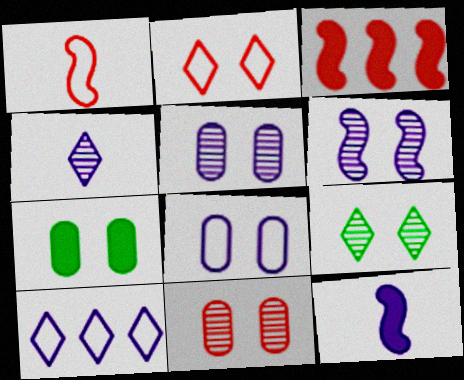[[2, 6, 7], 
[5, 10, 12], 
[6, 9, 11], 
[7, 8, 11]]